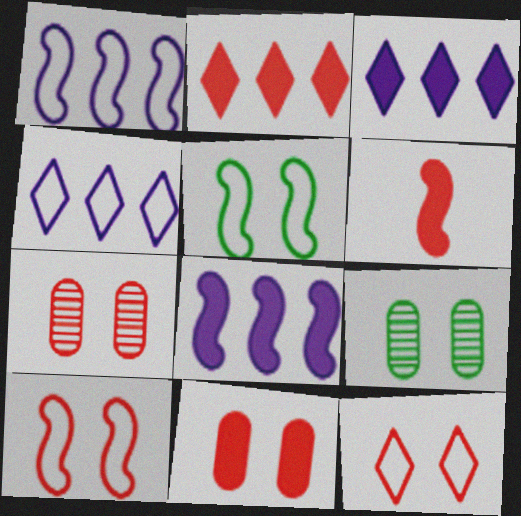[[2, 6, 11], 
[4, 6, 9]]